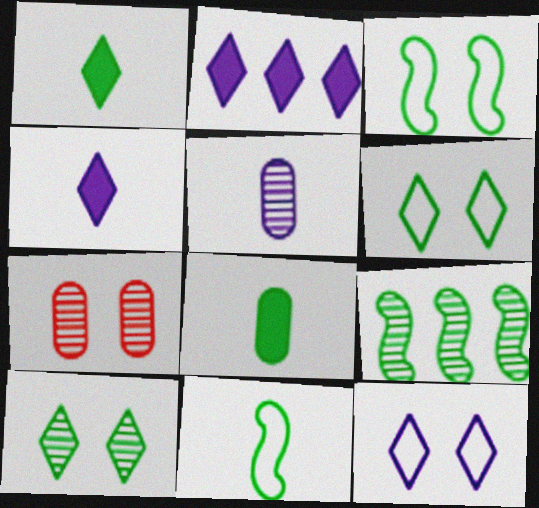[[2, 7, 11], 
[6, 8, 9]]